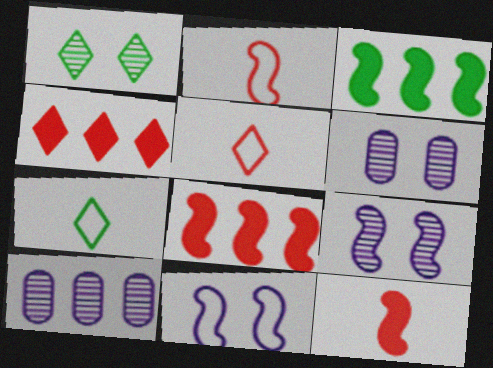[[2, 3, 9], 
[3, 5, 6], 
[6, 7, 8]]